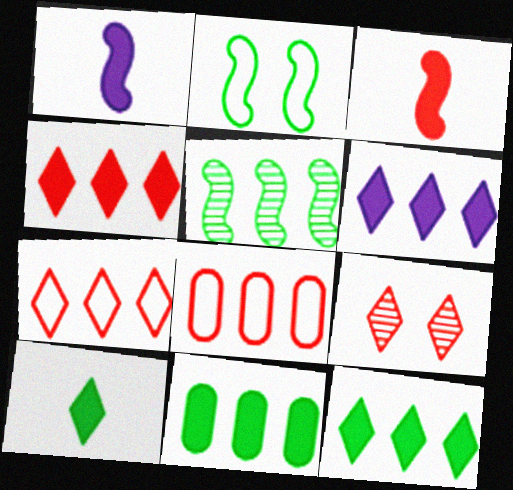[[3, 8, 9], 
[4, 6, 12], 
[5, 6, 8]]